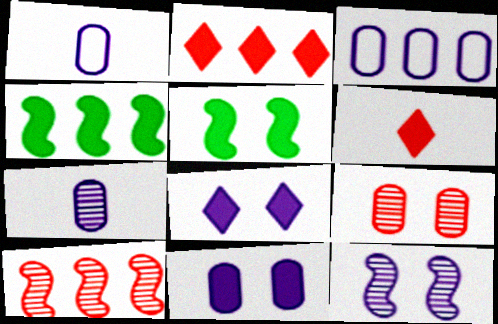[[3, 7, 11], 
[4, 6, 11]]